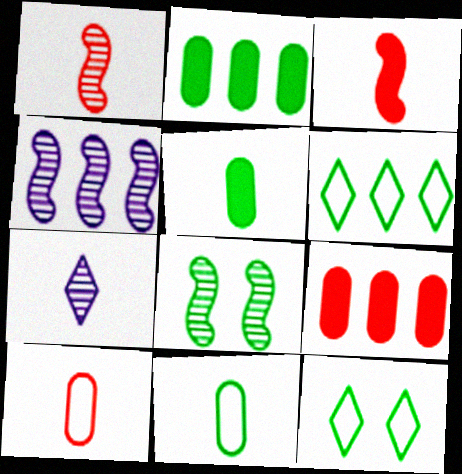[[1, 4, 8], 
[3, 7, 11], 
[4, 6, 9], 
[5, 6, 8]]